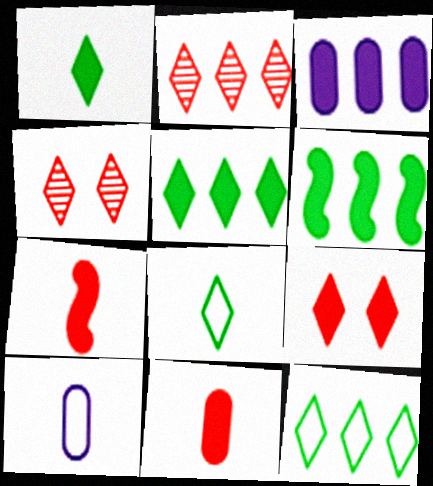[[4, 6, 10]]